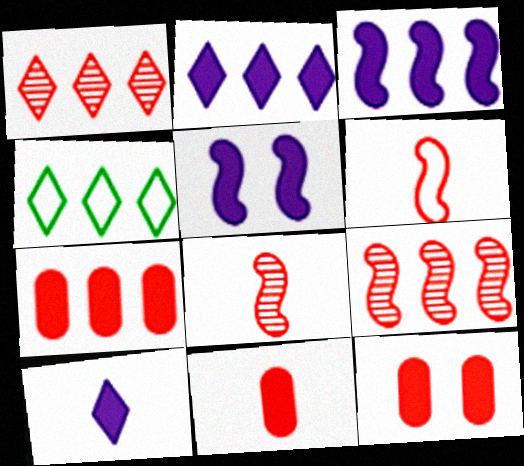[[1, 2, 4], 
[1, 6, 12], 
[7, 11, 12]]